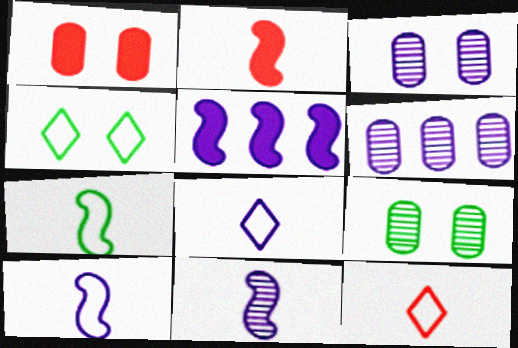[[2, 4, 6], 
[2, 7, 11], 
[3, 5, 8], 
[5, 9, 12]]